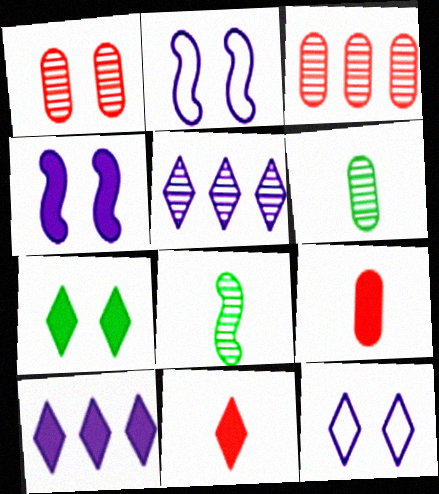[[1, 2, 7], 
[1, 5, 8], 
[7, 10, 11]]